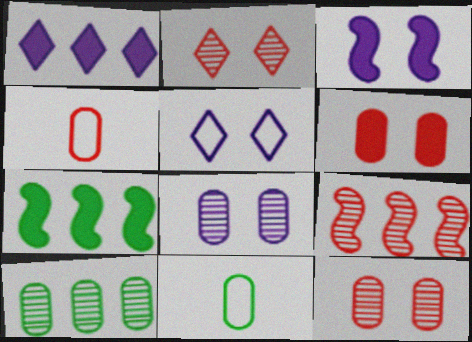[[3, 5, 8]]